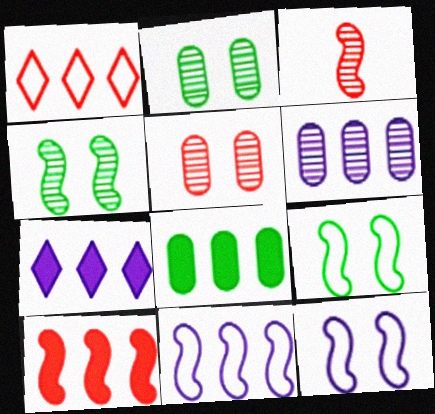[[6, 7, 11], 
[7, 8, 10]]